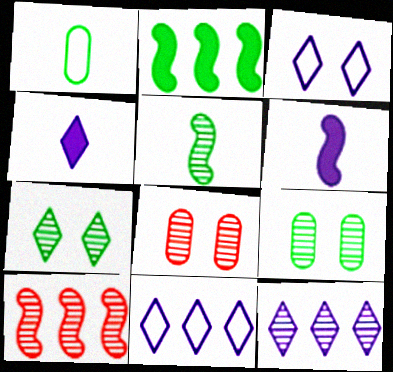[[1, 2, 7], 
[3, 4, 12], 
[5, 8, 12]]